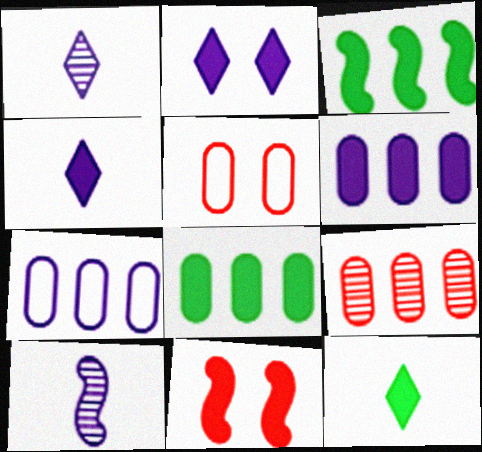[[1, 3, 5], 
[2, 7, 10], 
[4, 8, 11], 
[6, 11, 12], 
[7, 8, 9]]